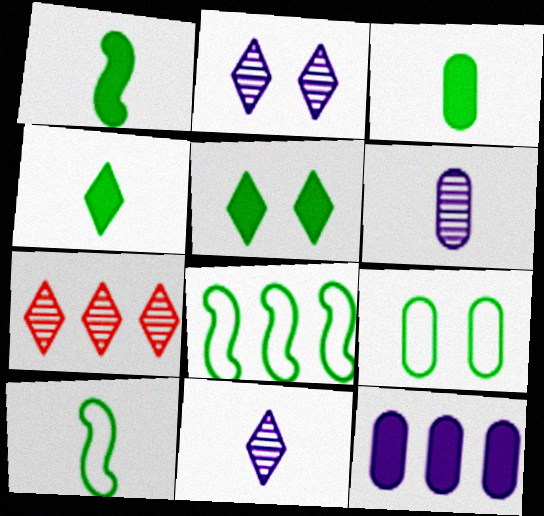[[1, 3, 4], 
[7, 8, 12]]